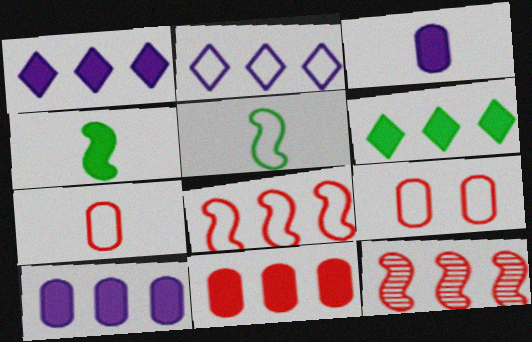[[2, 5, 9]]